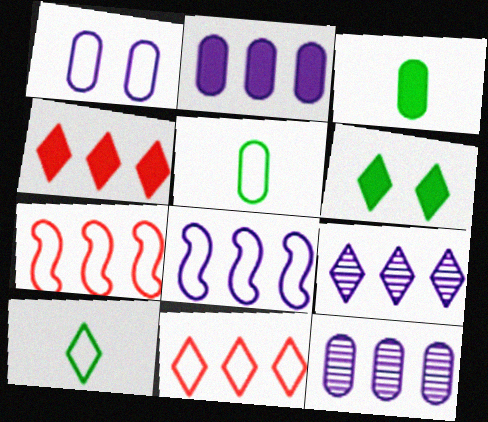[[1, 7, 10], 
[2, 8, 9]]